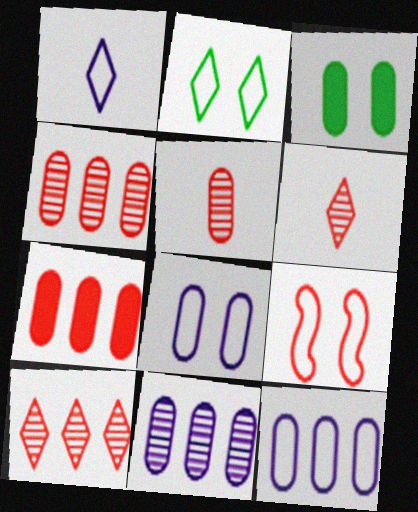[[2, 8, 9], 
[3, 5, 12], 
[6, 7, 9]]